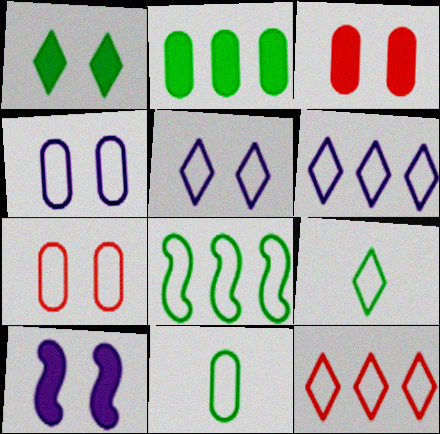[[1, 3, 10], 
[5, 9, 12]]